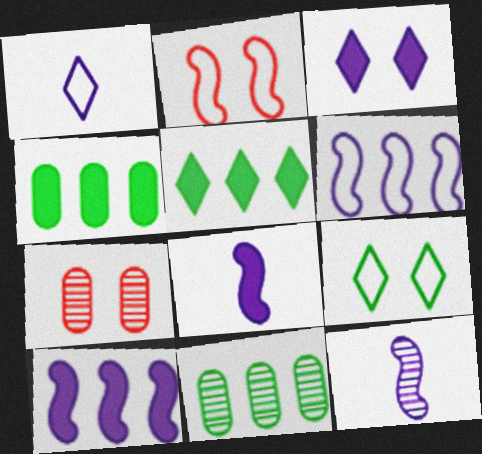[]